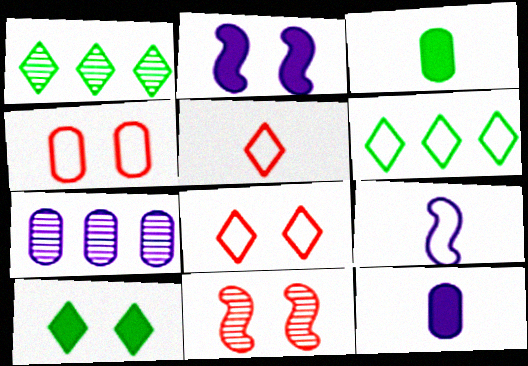[[3, 4, 7], 
[4, 6, 9], 
[6, 11, 12]]